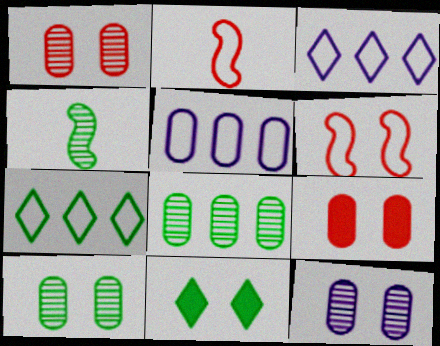[[1, 10, 12], 
[3, 4, 9], 
[6, 11, 12]]